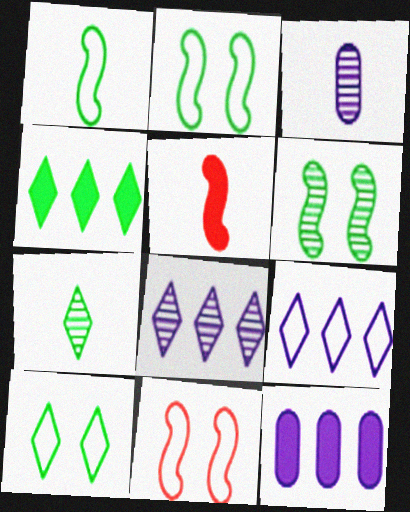[[3, 4, 11], 
[4, 7, 10], 
[7, 11, 12]]